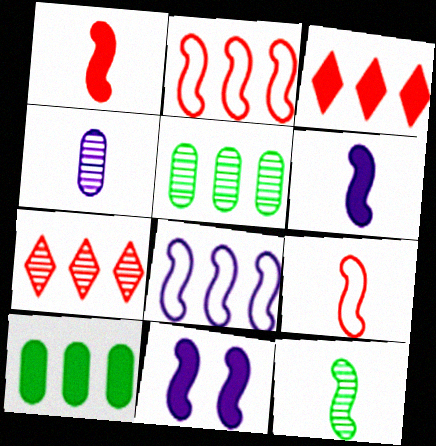[[2, 11, 12], 
[3, 5, 8], 
[6, 9, 12], 
[7, 8, 10]]